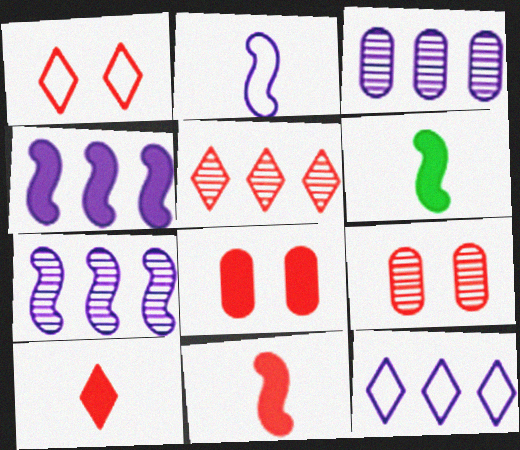[[1, 3, 6], 
[1, 5, 10], 
[3, 4, 12], 
[6, 9, 12]]